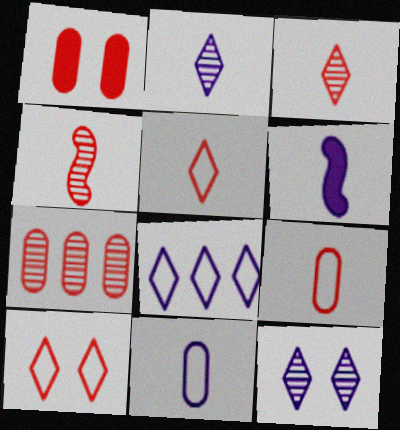[[1, 7, 9], 
[2, 6, 11]]